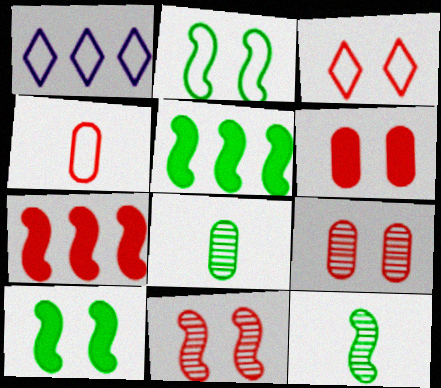[[1, 2, 4], 
[1, 6, 12], 
[2, 5, 12], 
[3, 6, 11]]